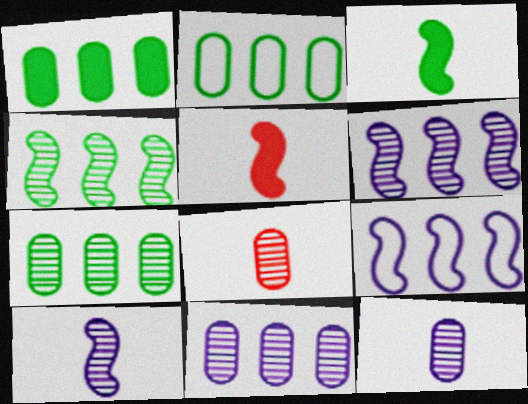[[1, 2, 7]]